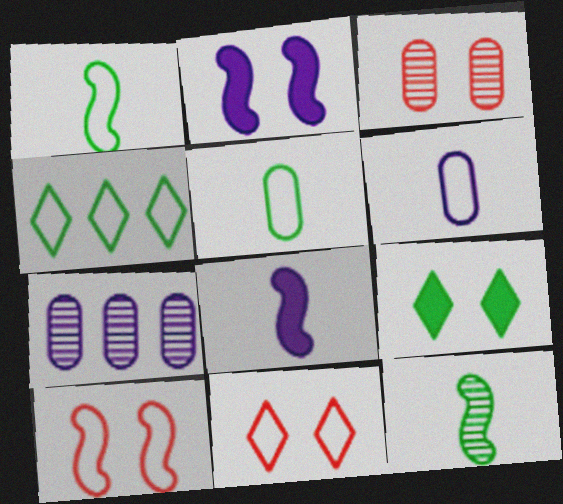[[3, 4, 8], 
[4, 6, 10]]